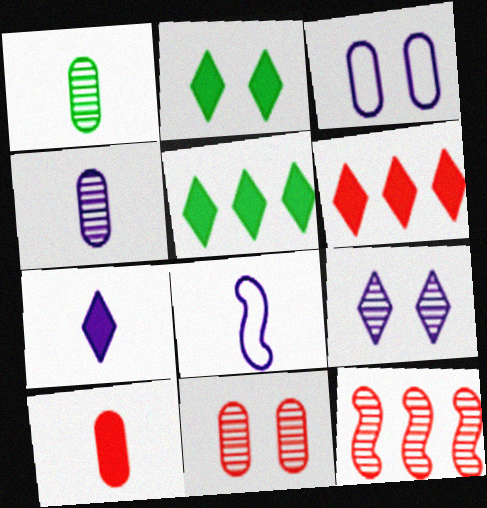[[1, 9, 12], 
[2, 6, 7], 
[4, 7, 8], 
[5, 8, 11]]